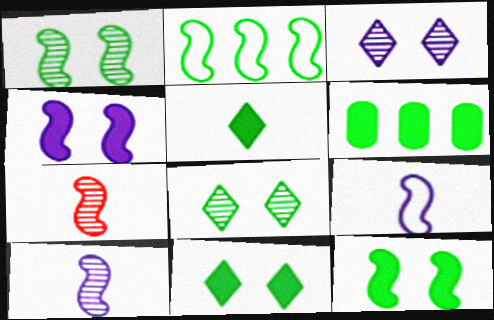[[2, 4, 7], 
[5, 6, 12]]